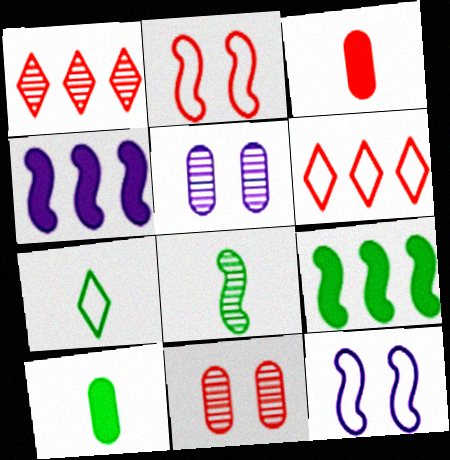[[1, 2, 3], 
[1, 5, 8], 
[1, 10, 12], 
[2, 4, 8], 
[4, 7, 11], 
[7, 8, 10]]